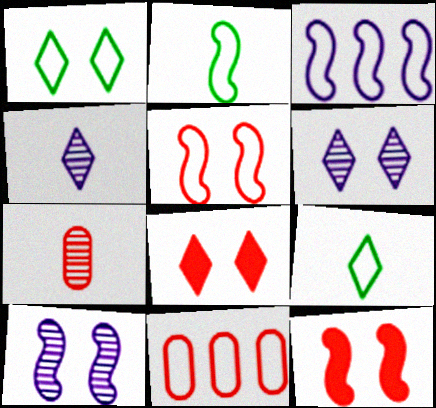[[1, 6, 8], 
[2, 3, 5]]